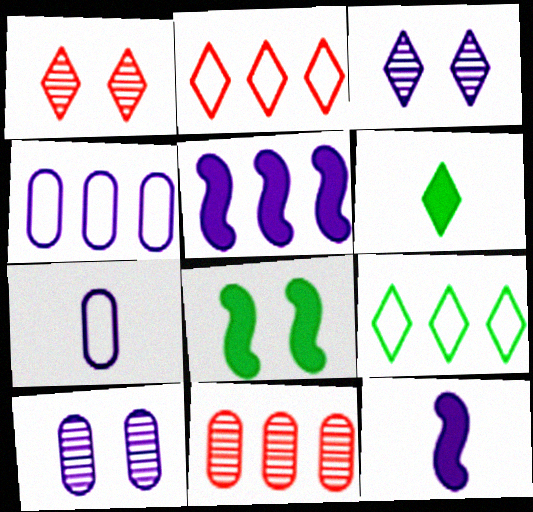[[2, 3, 6], 
[3, 4, 12], 
[3, 5, 7], 
[5, 9, 11]]